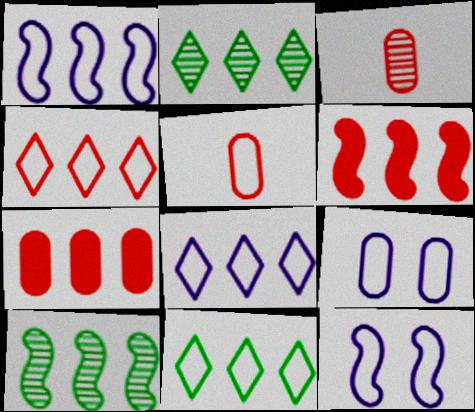[[1, 2, 7], 
[1, 6, 10], 
[4, 8, 11], 
[5, 11, 12], 
[7, 8, 10]]